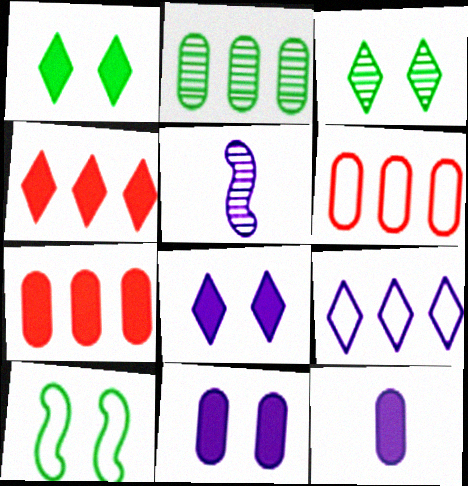[[1, 5, 6], 
[5, 9, 11]]